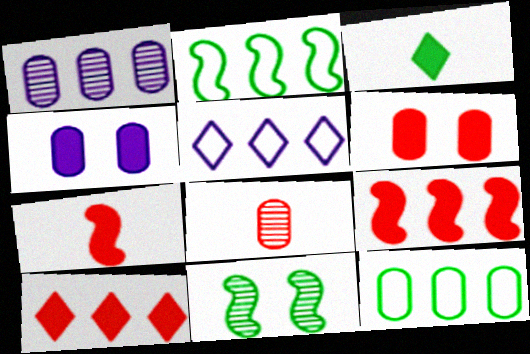[[1, 2, 10], 
[3, 4, 9], 
[3, 11, 12], 
[4, 8, 12], 
[6, 7, 10]]